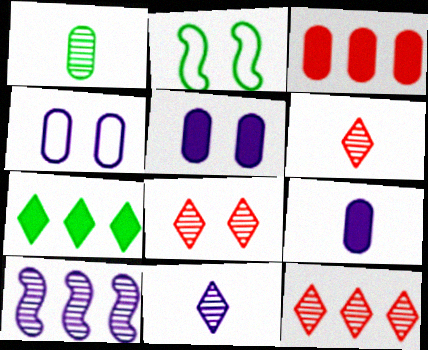[[1, 2, 7], 
[1, 3, 4], 
[1, 8, 10], 
[2, 3, 11], 
[2, 5, 8], 
[2, 9, 12], 
[6, 8, 12]]